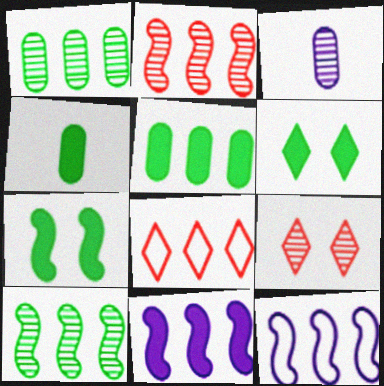[[1, 8, 11], 
[3, 7, 8], 
[3, 9, 10], 
[4, 9, 12]]